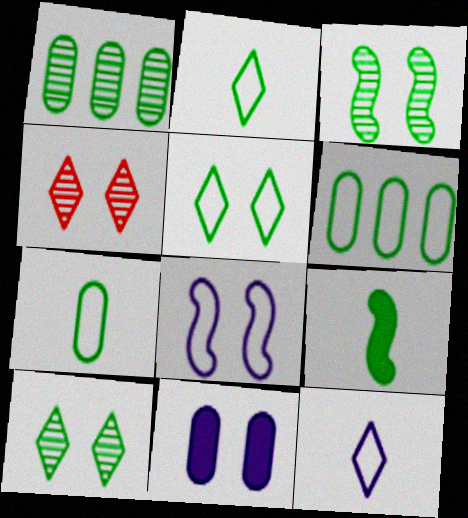[[1, 5, 9], 
[6, 9, 10]]